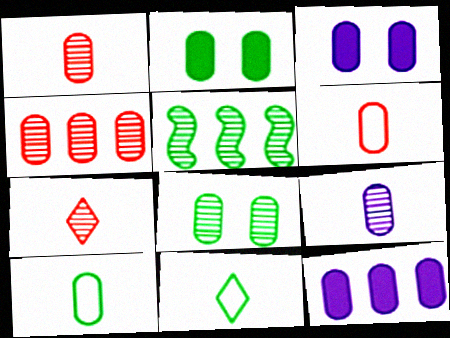[[2, 5, 11], 
[3, 4, 10], 
[4, 8, 9], 
[6, 8, 12]]